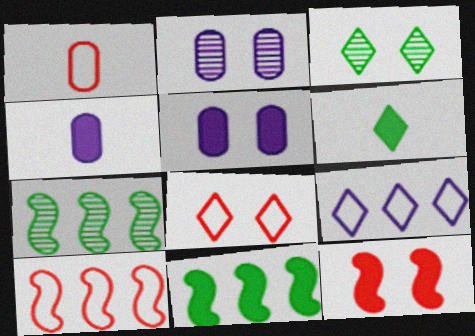[[1, 8, 10], 
[2, 6, 10], 
[3, 4, 10], 
[4, 7, 8]]